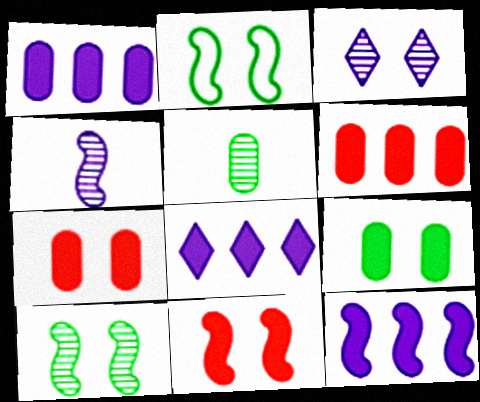[[1, 8, 12], 
[2, 3, 7]]